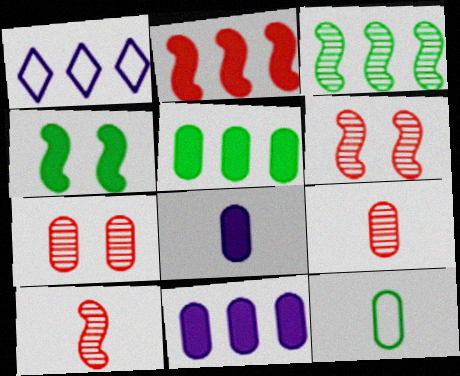[[1, 4, 9], 
[7, 11, 12], 
[8, 9, 12]]